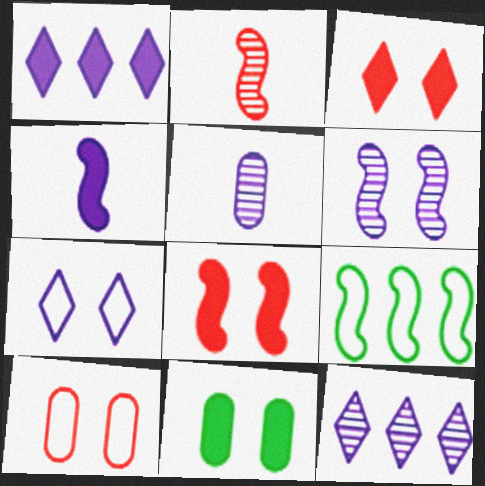[[3, 5, 9], 
[5, 6, 12]]